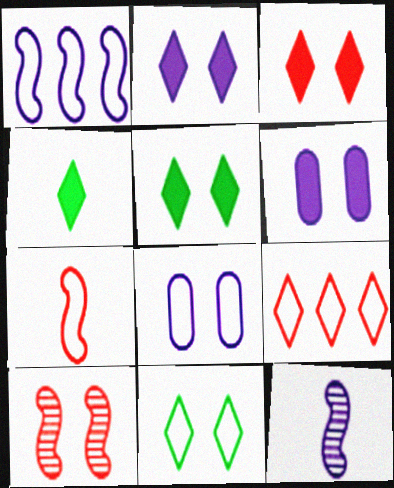[[2, 3, 5], 
[5, 8, 10], 
[6, 10, 11]]